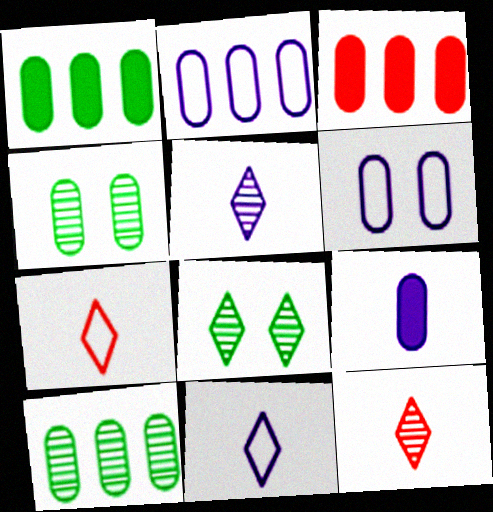[[2, 3, 10]]